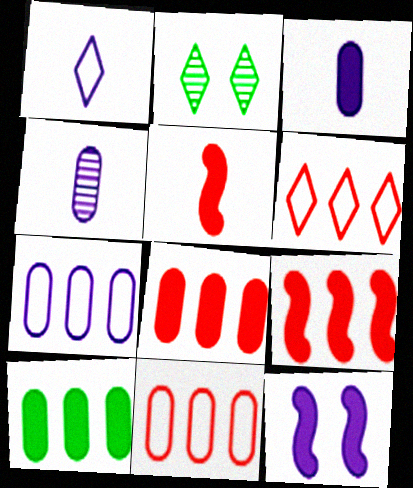[[2, 5, 7]]